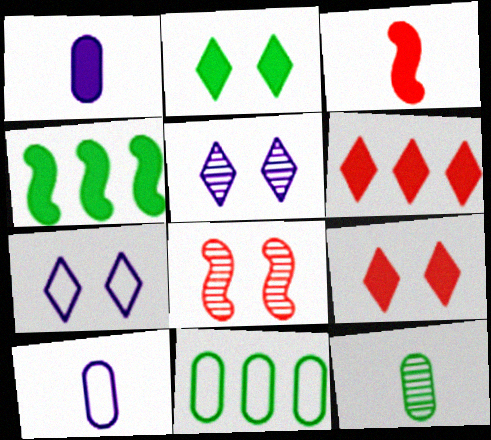[[1, 4, 9], 
[3, 5, 11]]